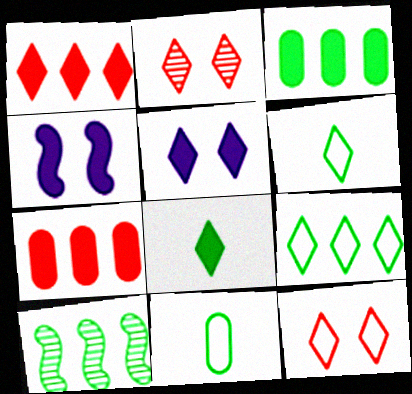[[1, 5, 8], 
[3, 9, 10], 
[4, 7, 8]]